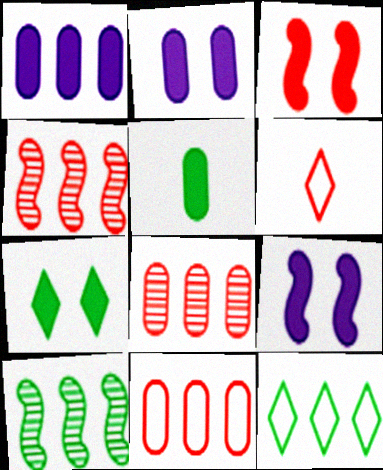[[1, 4, 12], 
[2, 3, 7], 
[2, 6, 10], 
[3, 6, 8]]